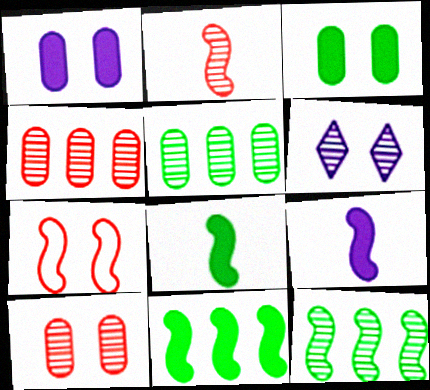[[2, 5, 6], 
[3, 6, 7], 
[7, 9, 12]]